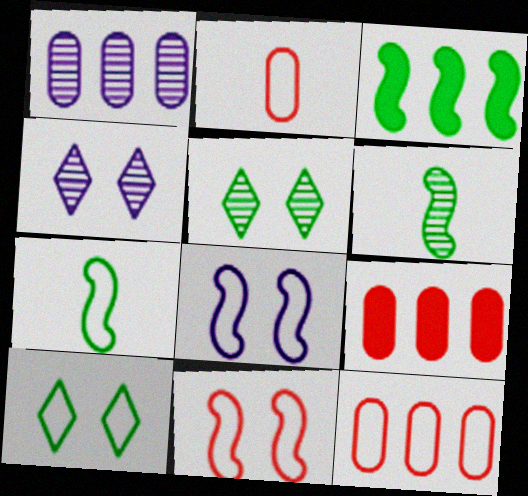[[2, 3, 4], 
[4, 7, 9]]